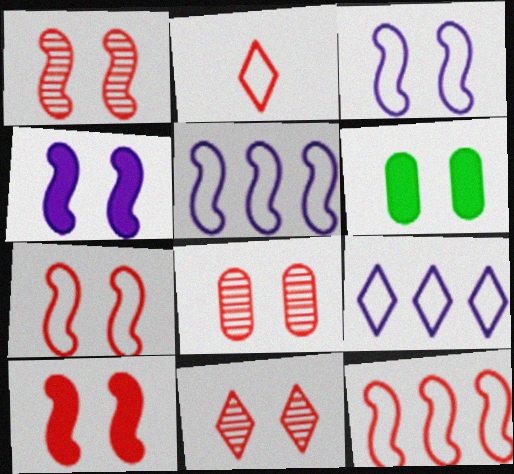[[1, 7, 10], 
[1, 8, 11], 
[3, 6, 11]]